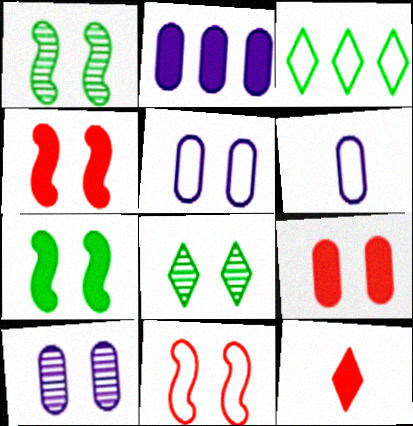[[2, 6, 10], 
[2, 7, 12], 
[3, 6, 11], 
[4, 5, 8]]